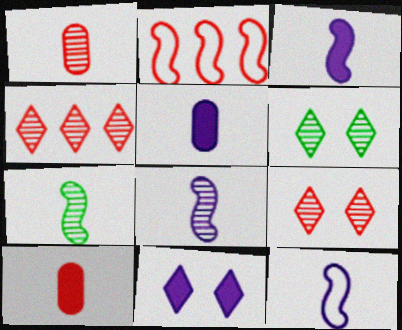[[2, 5, 6], 
[2, 9, 10], 
[3, 8, 12]]